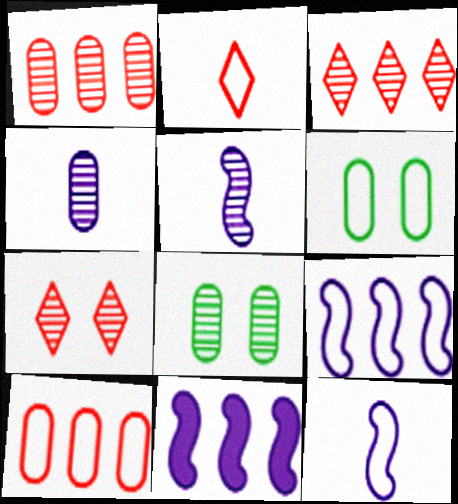[[1, 4, 8], 
[2, 6, 9], 
[2, 8, 11], 
[3, 5, 8]]